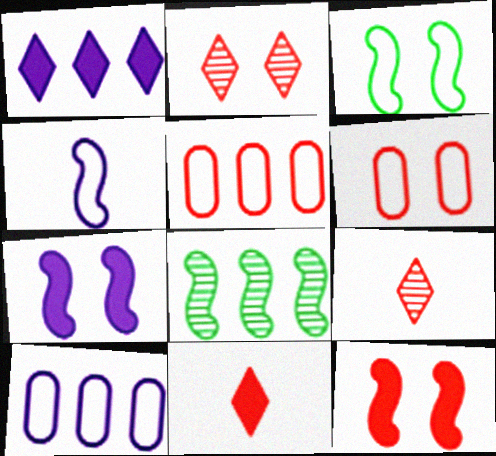[[1, 5, 8], 
[2, 6, 12], 
[4, 8, 12], 
[5, 9, 12]]